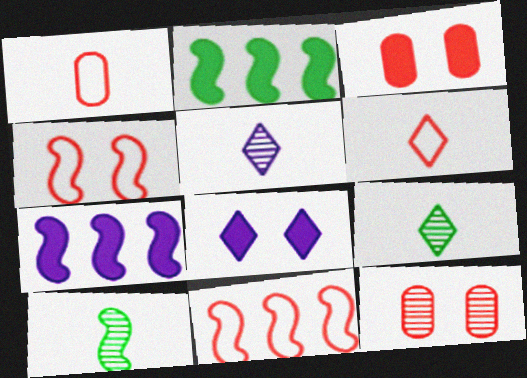[[4, 7, 10]]